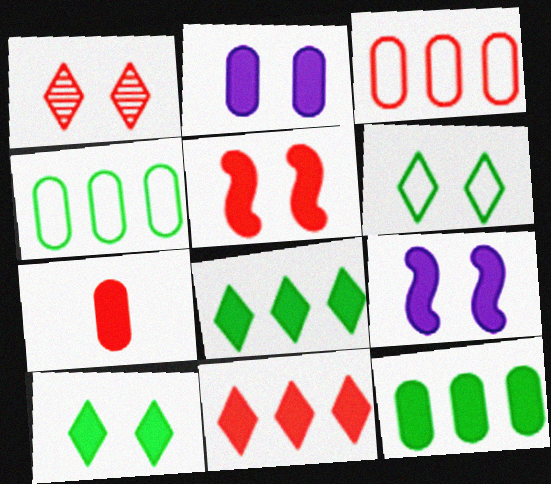[[2, 5, 10], 
[2, 7, 12], 
[5, 7, 11], 
[7, 8, 9]]